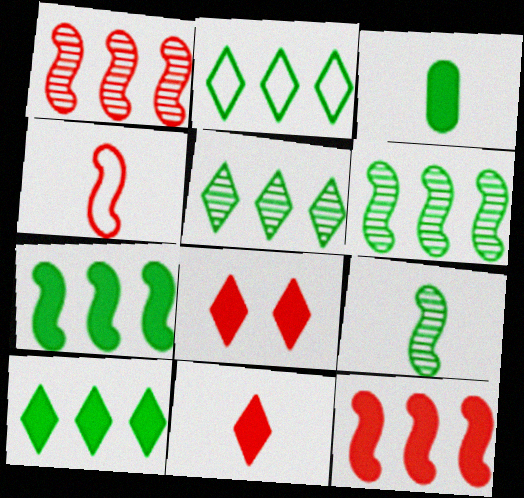[[2, 5, 10]]